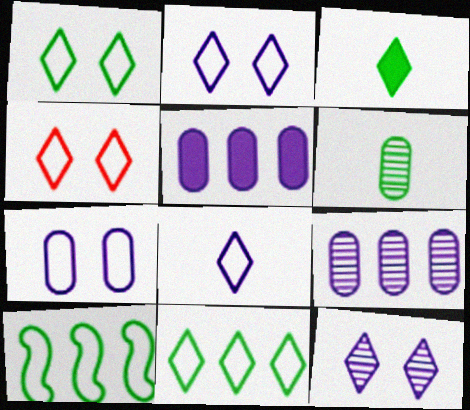[[1, 2, 4], 
[4, 8, 11]]